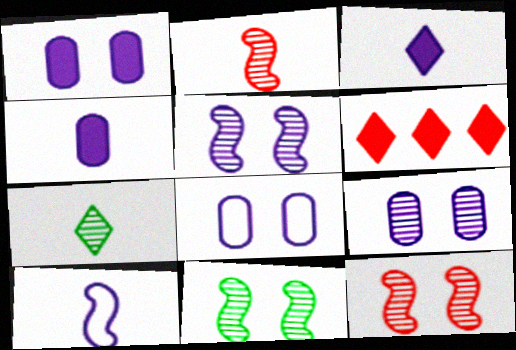[[1, 8, 9], 
[5, 11, 12]]